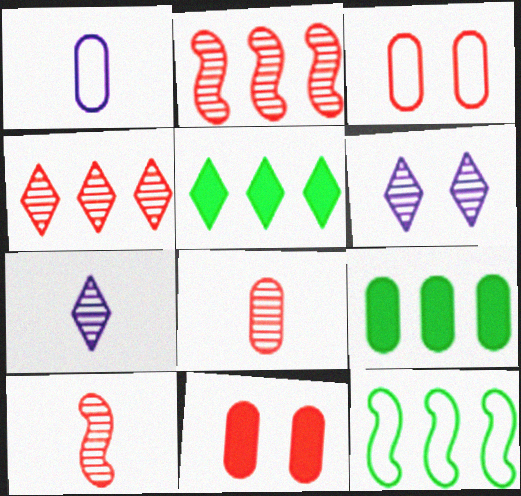[[7, 11, 12]]